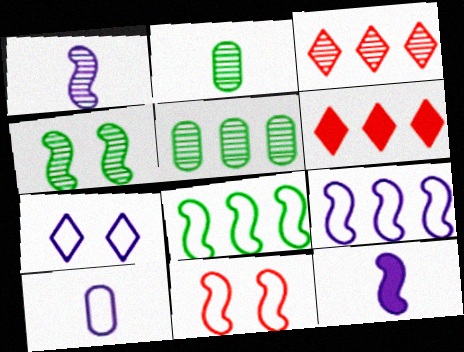[[4, 6, 10], 
[5, 6, 9], 
[7, 9, 10]]